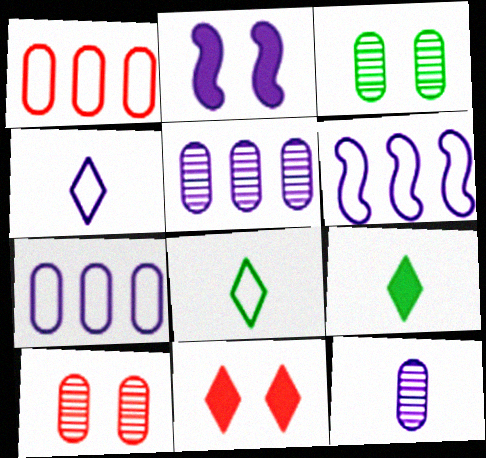[[2, 4, 5], 
[6, 9, 10]]